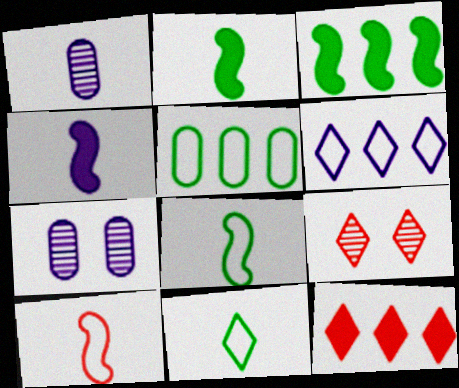[[4, 5, 9], 
[4, 6, 7], 
[7, 8, 12]]